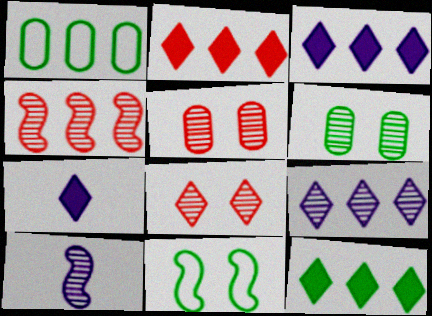[[1, 3, 4], 
[2, 3, 12]]